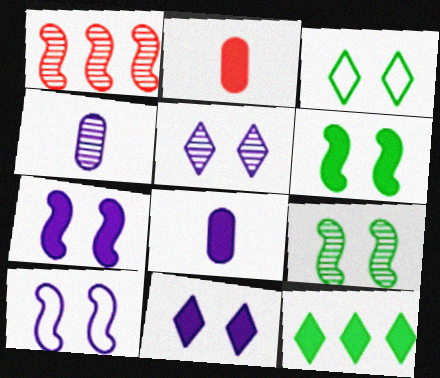[[1, 3, 8], 
[2, 7, 12]]